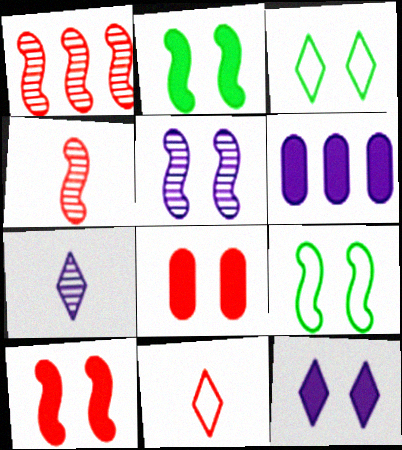[[1, 8, 11], 
[2, 8, 12], 
[3, 4, 6], 
[3, 5, 8], 
[5, 9, 10]]